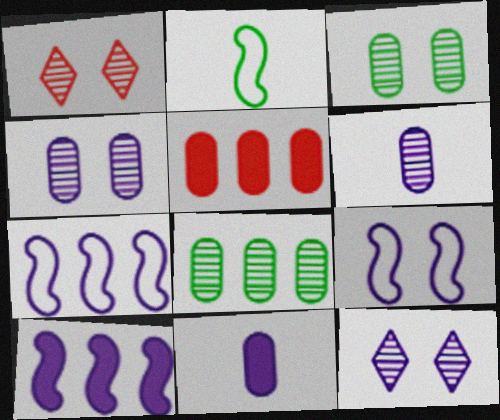[[2, 5, 12], 
[7, 11, 12]]